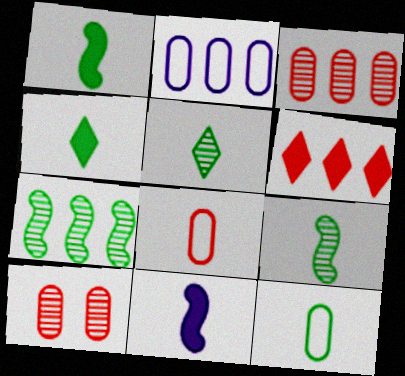[[1, 5, 12], 
[2, 6, 7], 
[4, 9, 12], 
[5, 8, 11]]